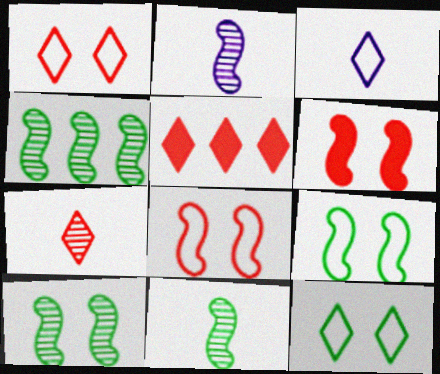[[1, 5, 7], 
[4, 10, 11]]